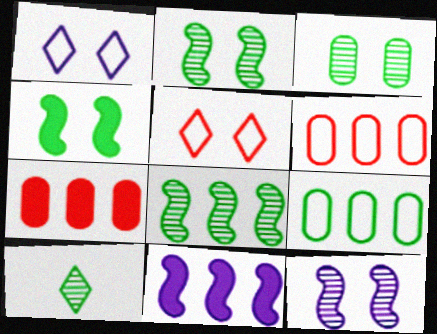[[3, 8, 10], 
[4, 9, 10]]